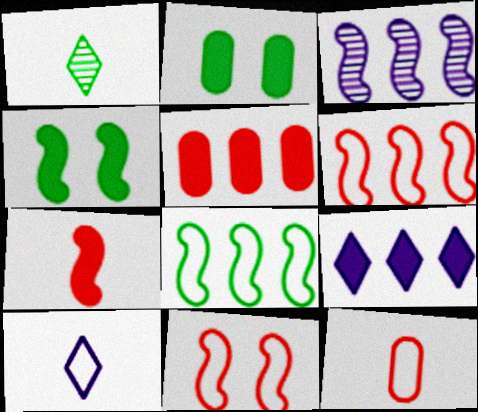[[1, 2, 8], 
[2, 7, 9]]